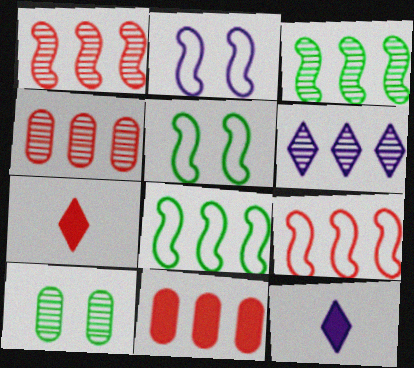[[3, 4, 6], 
[4, 5, 12], 
[6, 8, 11], 
[9, 10, 12]]